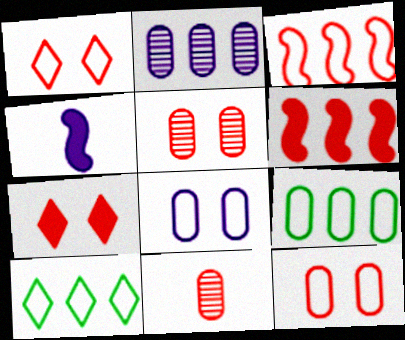[[1, 6, 11], 
[2, 6, 10], 
[3, 7, 11], 
[4, 5, 10]]